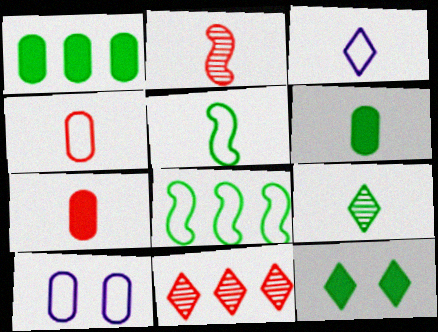[[2, 3, 6], 
[3, 4, 5], 
[3, 11, 12], 
[5, 6, 9]]